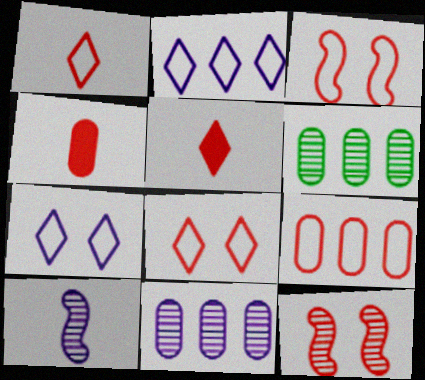[[1, 3, 9], 
[5, 9, 12]]